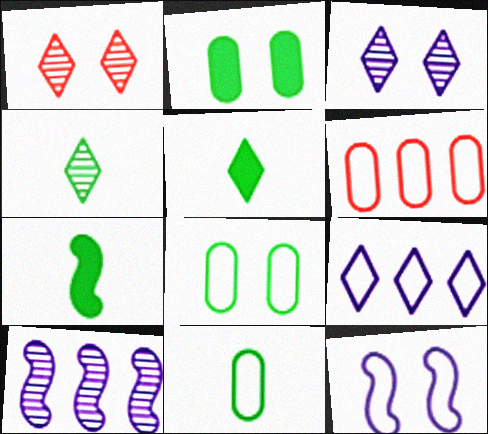[[1, 2, 12], 
[1, 5, 9], 
[3, 6, 7], 
[4, 7, 11]]